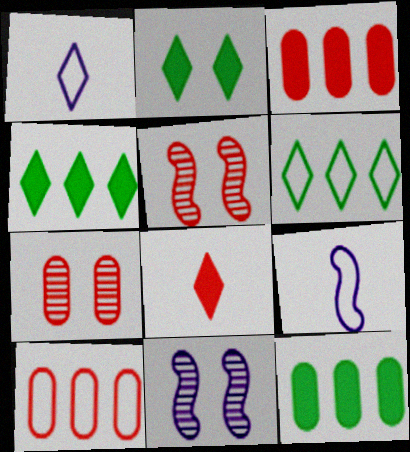[[1, 5, 12], 
[4, 7, 9], 
[5, 8, 10]]